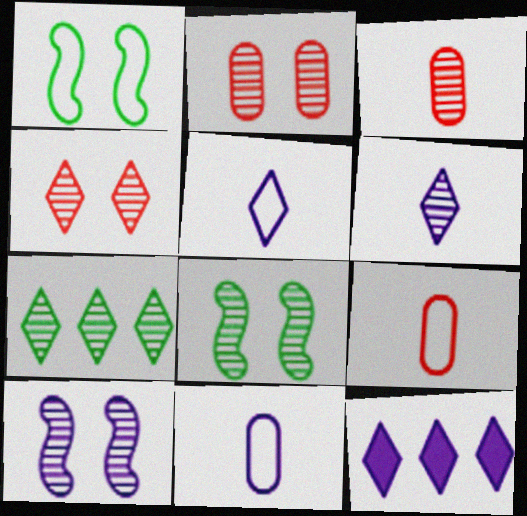[[1, 3, 12], 
[3, 7, 10], 
[4, 6, 7], 
[8, 9, 12], 
[10, 11, 12]]